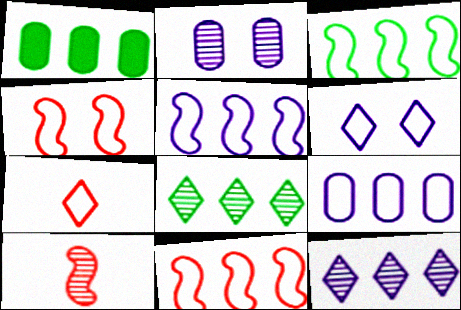[[1, 3, 8], 
[1, 6, 10], 
[1, 11, 12], 
[2, 8, 10], 
[3, 5, 11]]